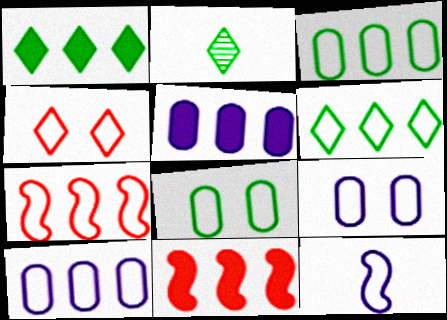[[1, 5, 11], 
[2, 9, 11], 
[3, 4, 12], 
[6, 7, 10]]